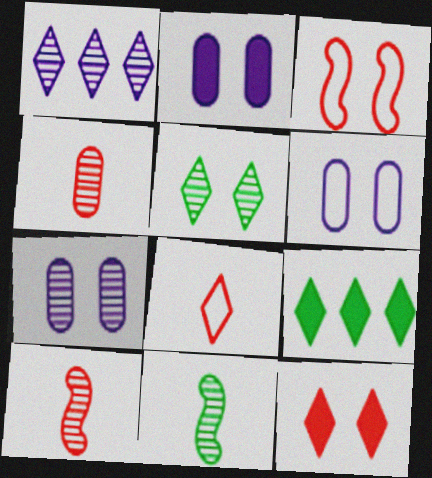[[2, 3, 5], 
[2, 6, 7], 
[6, 9, 10]]